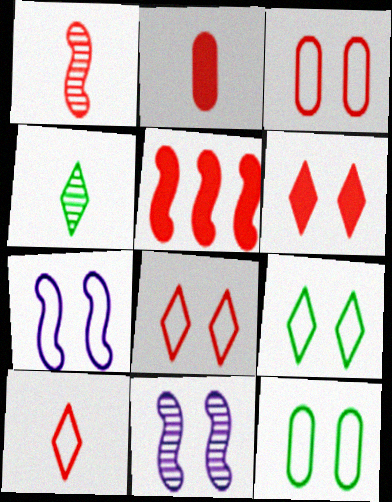[[1, 2, 10], 
[2, 5, 6], 
[3, 7, 9], 
[6, 11, 12], 
[7, 8, 12]]